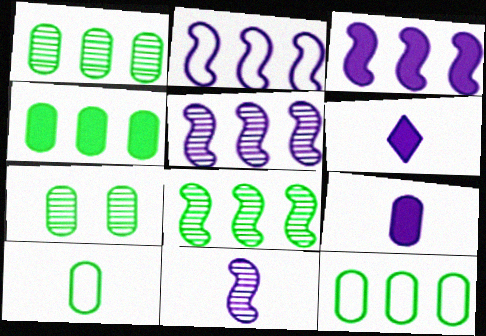[[1, 4, 12], 
[2, 3, 5], 
[4, 7, 10]]